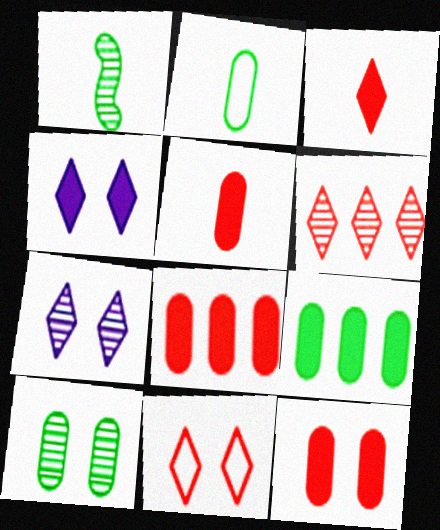[[2, 9, 10], 
[3, 6, 11], 
[5, 8, 12]]